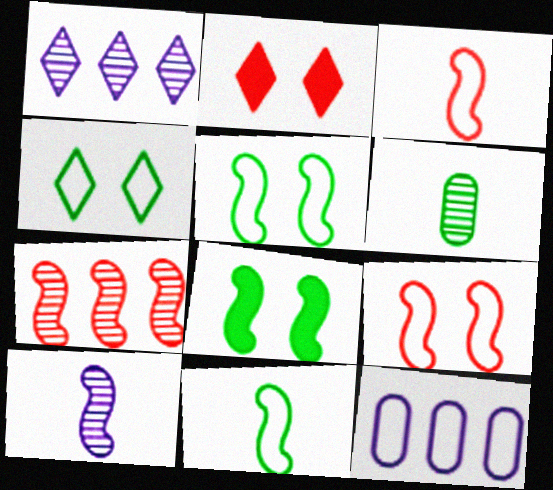[[3, 4, 12]]